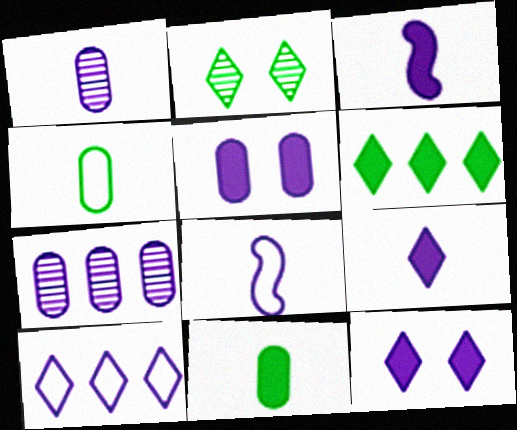[[1, 8, 9], 
[7, 8, 12]]